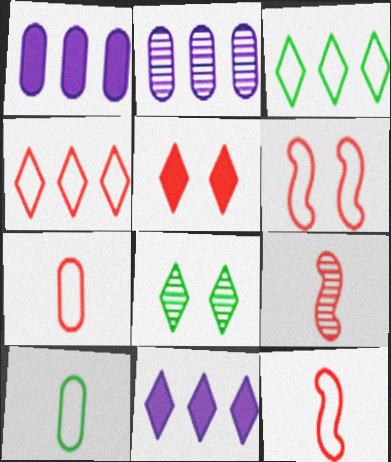[[1, 8, 12], 
[2, 8, 9], 
[4, 6, 7]]